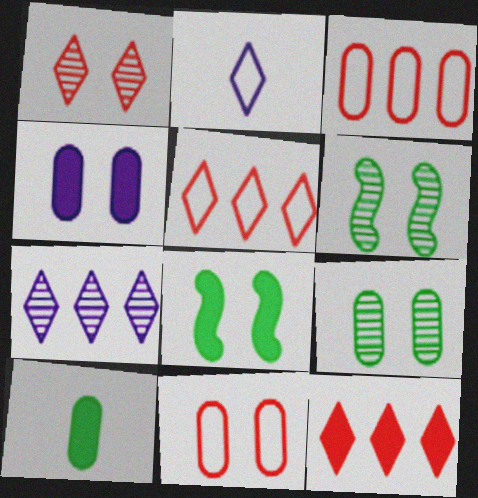[[4, 9, 11]]